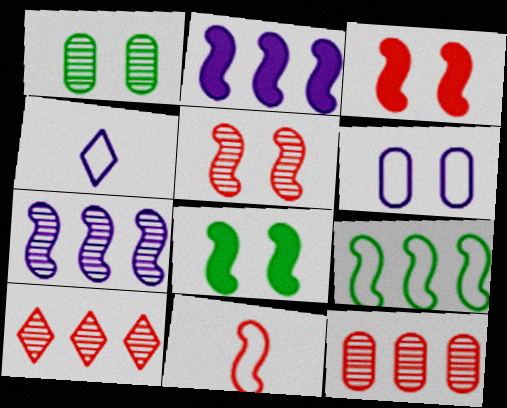[[4, 8, 12], 
[7, 8, 11]]